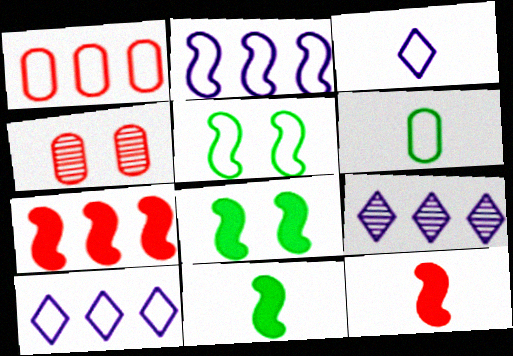[[1, 3, 5], 
[4, 10, 11]]